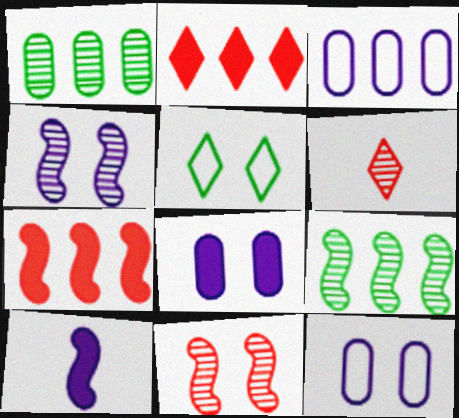[[1, 4, 6], 
[2, 3, 9], 
[5, 8, 11]]